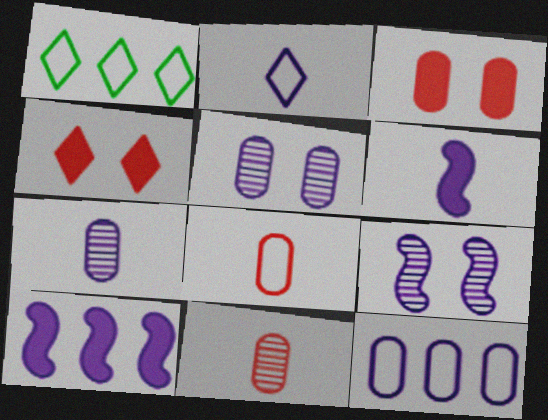[[2, 5, 10], 
[2, 6, 7]]